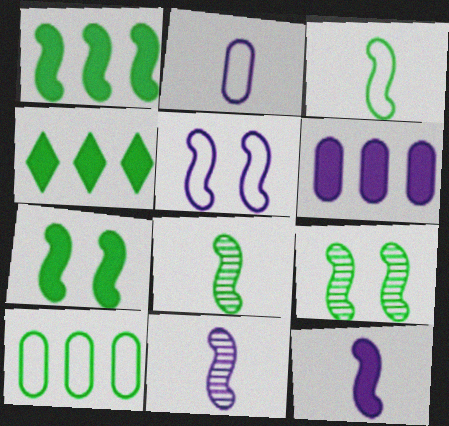[[1, 3, 9]]